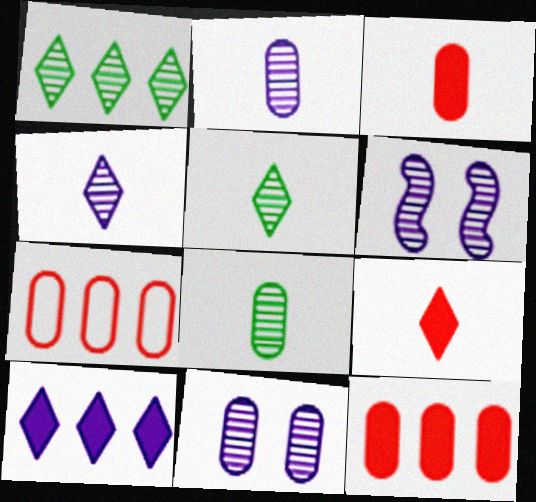[]